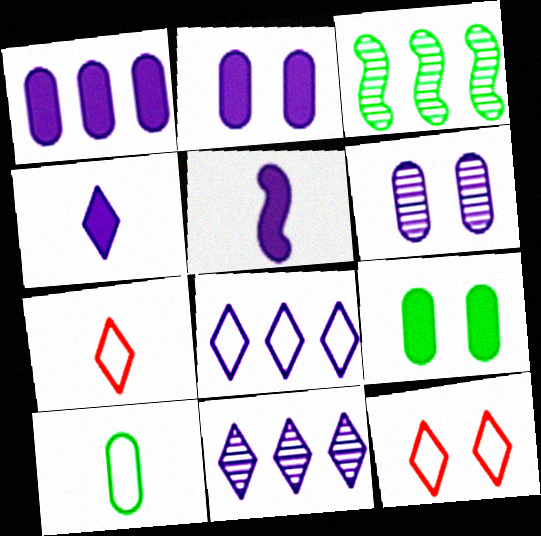[[2, 3, 7], 
[5, 6, 8]]